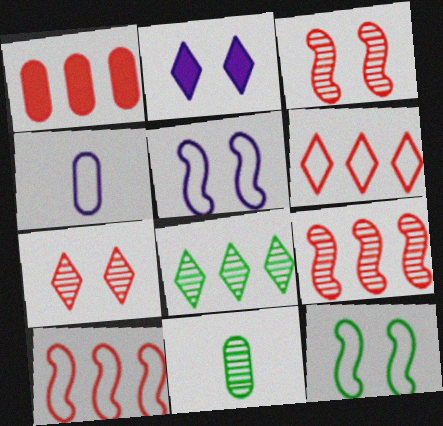[[1, 6, 9], 
[2, 10, 11], 
[4, 6, 12]]